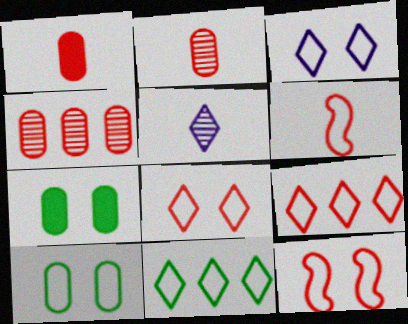[[3, 10, 12]]